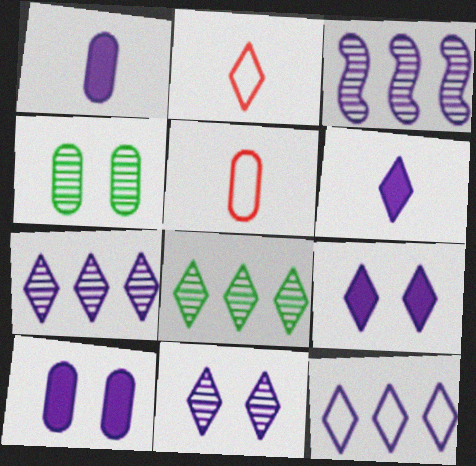[[2, 8, 9], 
[6, 11, 12]]